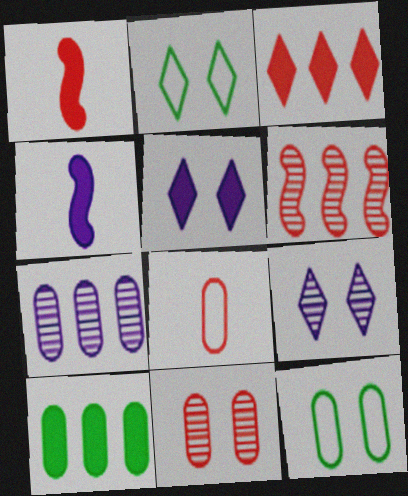[[1, 2, 7], 
[1, 5, 10]]